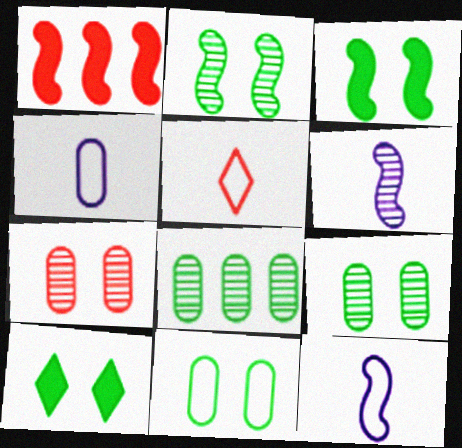[[1, 2, 12], 
[1, 5, 7], 
[2, 10, 11]]